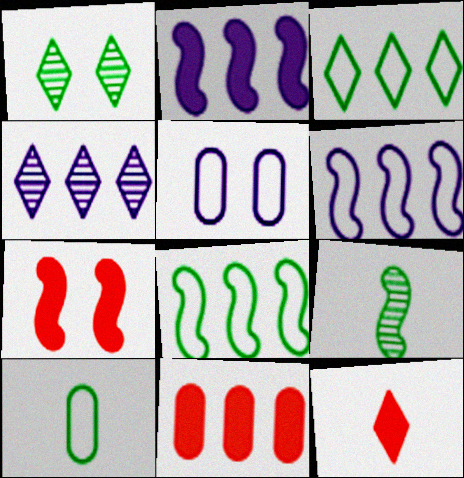[[1, 5, 7], 
[4, 7, 10], 
[4, 8, 11], 
[6, 7, 9], 
[7, 11, 12]]